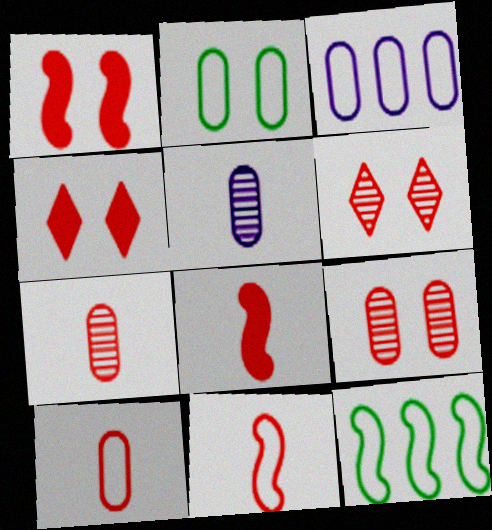[[2, 3, 10], 
[4, 5, 12]]